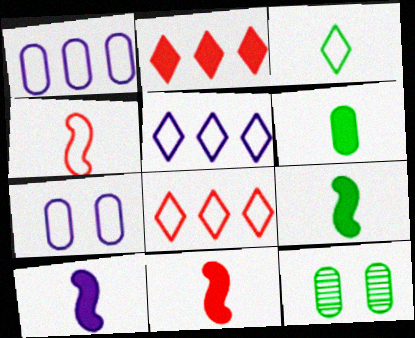[[5, 11, 12], 
[8, 10, 12], 
[9, 10, 11]]